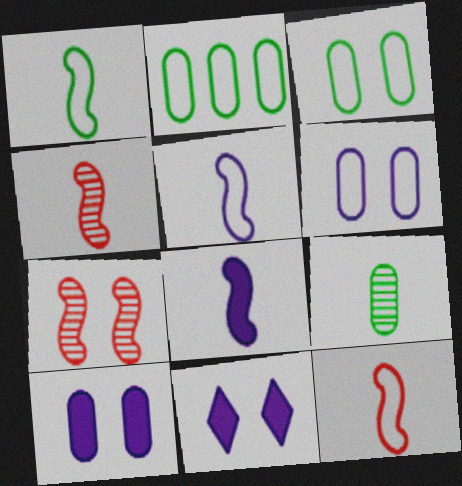[[1, 4, 8], 
[1, 5, 12], 
[2, 4, 11], 
[3, 7, 11]]